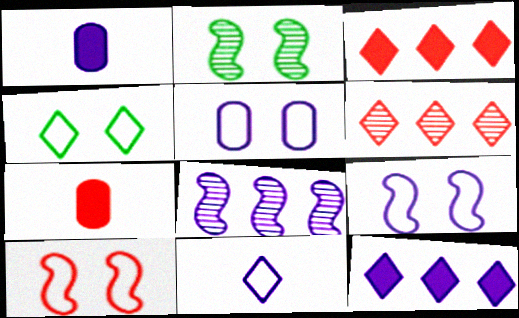[[4, 5, 10], 
[4, 7, 8], 
[6, 7, 10]]